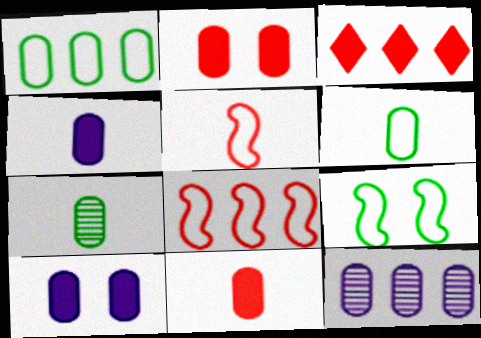[[2, 6, 12]]